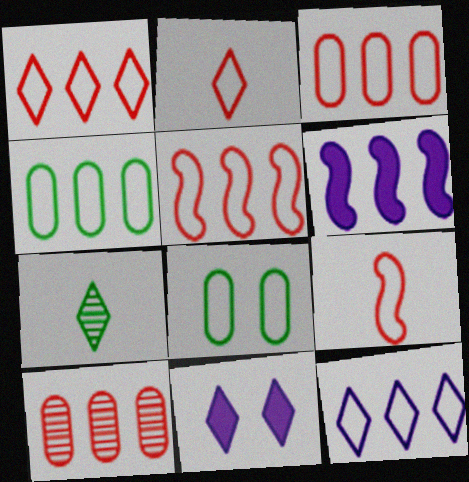[[1, 3, 5], 
[1, 7, 11], 
[4, 5, 12], 
[8, 9, 12]]